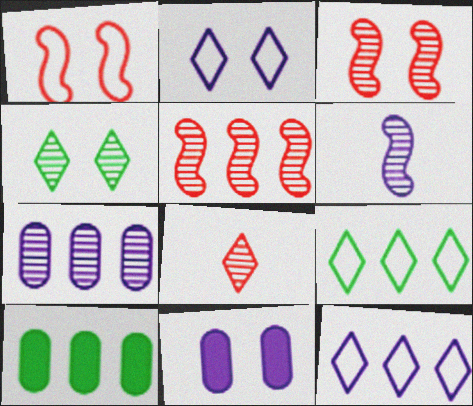[[1, 4, 11], 
[5, 10, 12], 
[6, 11, 12]]